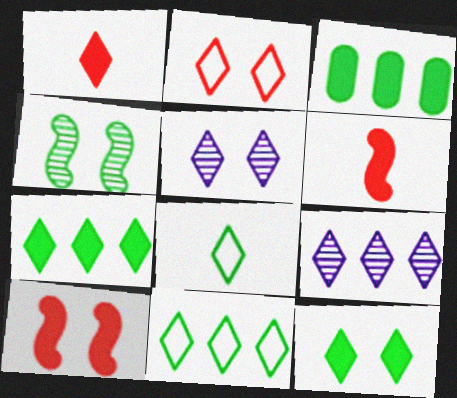[[1, 5, 11], 
[2, 5, 12], 
[3, 4, 8]]